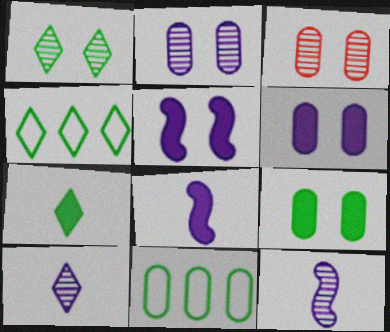[[1, 4, 7], 
[3, 4, 8]]